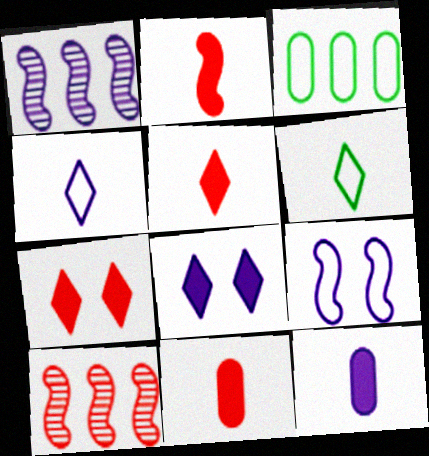[[2, 5, 11]]